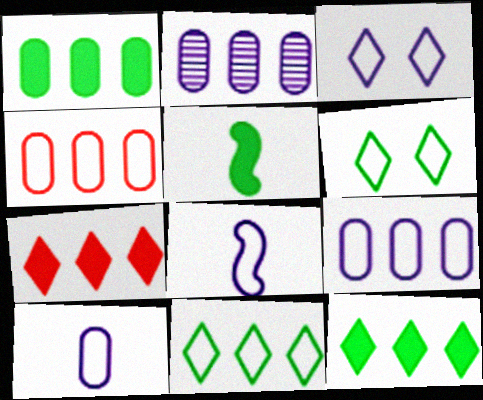[[1, 2, 4], 
[3, 8, 9], 
[4, 6, 8]]